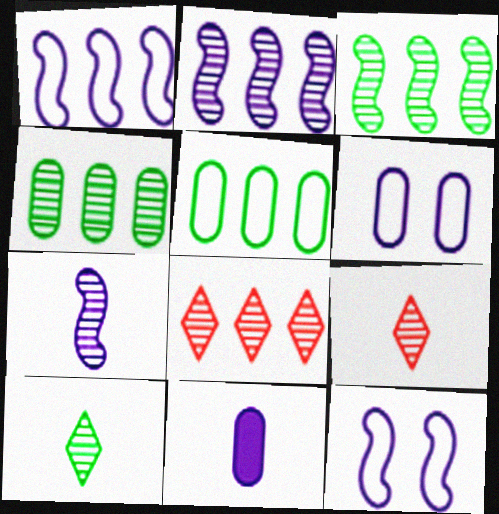[[2, 4, 8]]